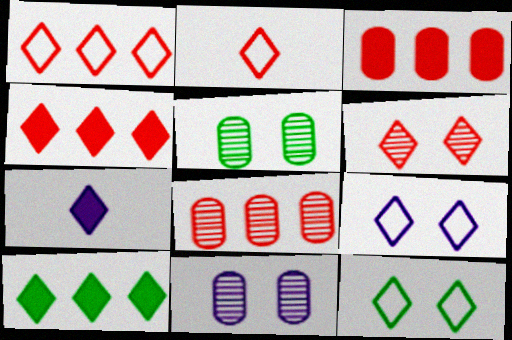[[2, 4, 6]]